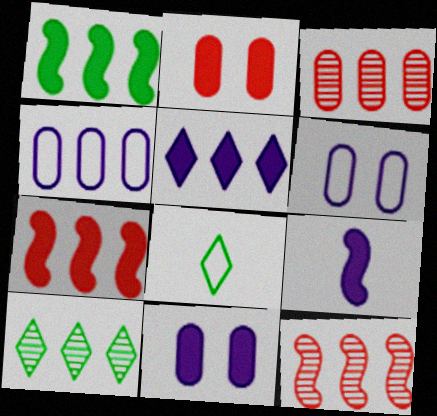[[4, 7, 10], 
[5, 9, 11], 
[8, 11, 12]]